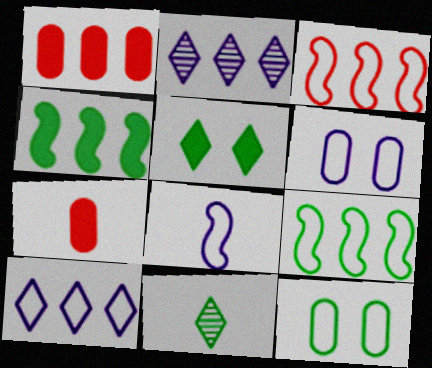[[1, 2, 9], 
[4, 11, 12], 
[6, 8, 10], 
[7, 8, 11]]